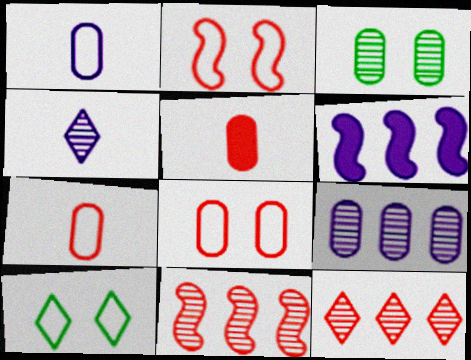[[2, 5, 12], 
[3, 4, 11]]